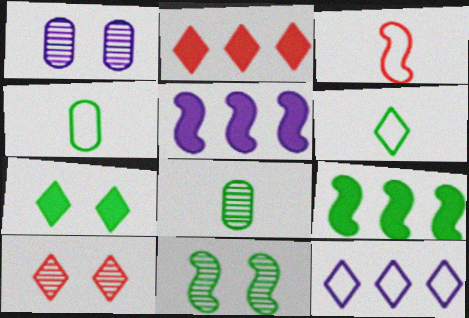[[1, 10, 11], 
[3, 5, 11], 
[4, 5, 10]]